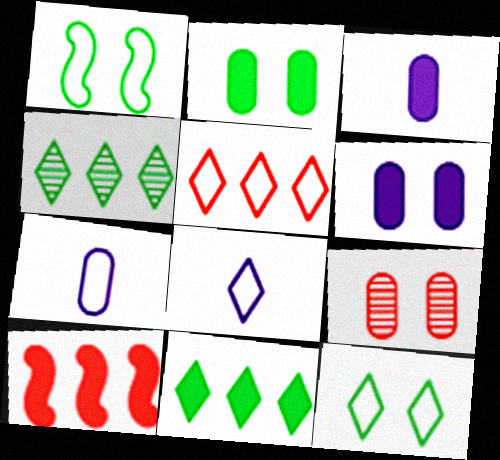[[1, 5, 7], 
[5, 8, 12]]